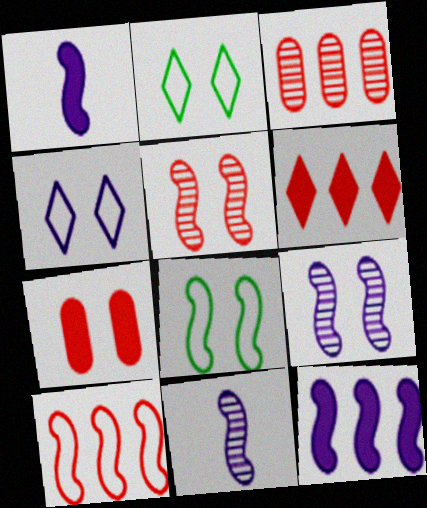[[1, 2, 3], 
[2, 7, 9], 
[3, 6, 10]]